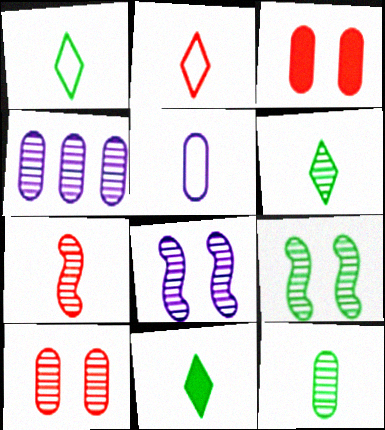[[1, 6, 11], 
[4, 10, 12], 
[5, 7, 11]]